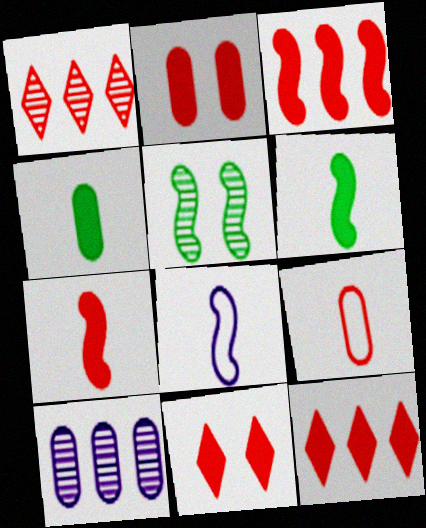[[2, 7, 12], 
[3, 5, 8]]